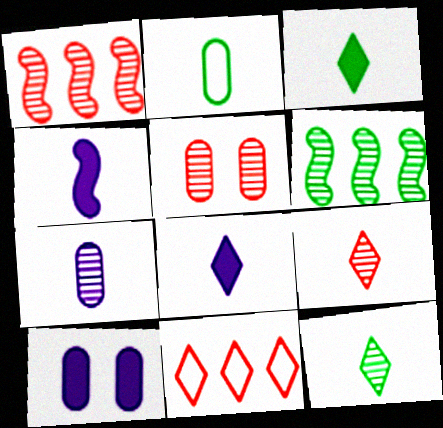[[1, 5, 9], 
[2, 4, 9]]